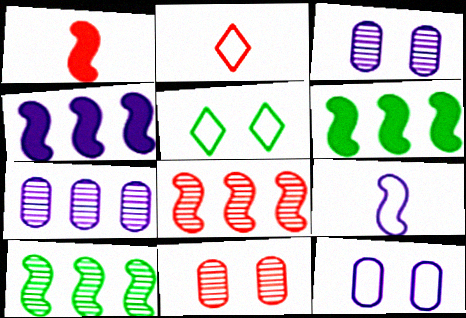[[1, 5, 7], 
[2, 3, 6]]